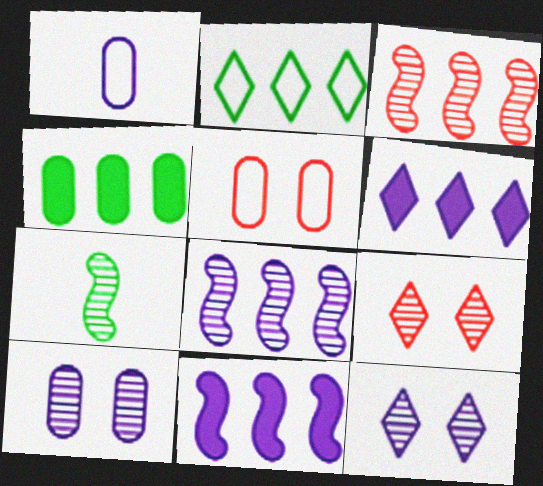[[1, 11, 12], 
[5, 6, 7]]